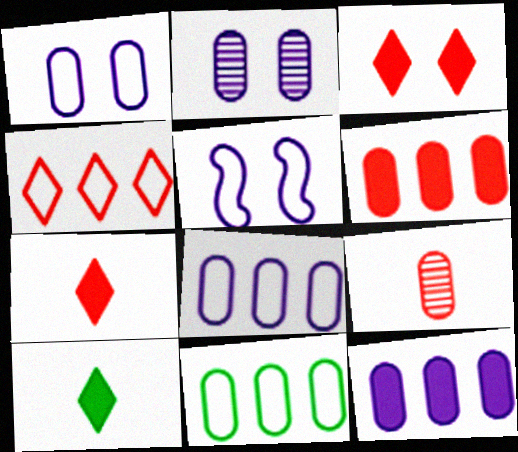[]